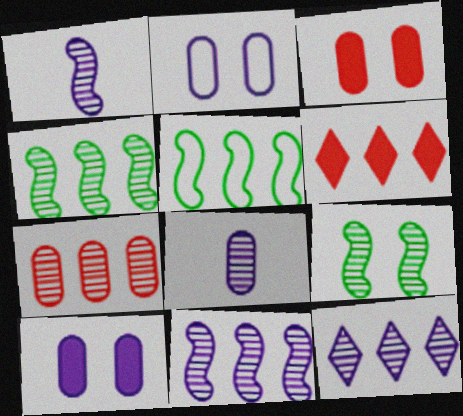[[4, 7, 12]]